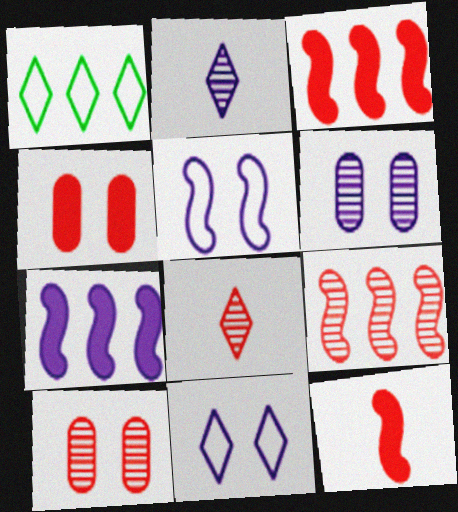[[1, 6, 12], 
[8, 9, 10]]